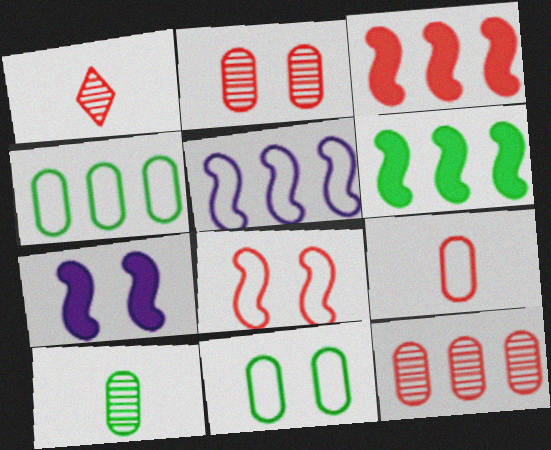[[1, 4, 7]]